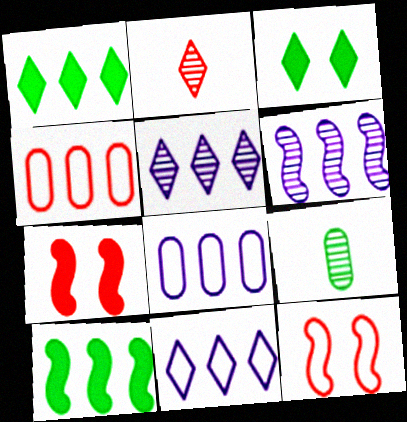[[1, 4, 6], 
[2, 3, 11], 
[2, 4, 7], 
[4, 5, 10], 
[7, 9, 11]]